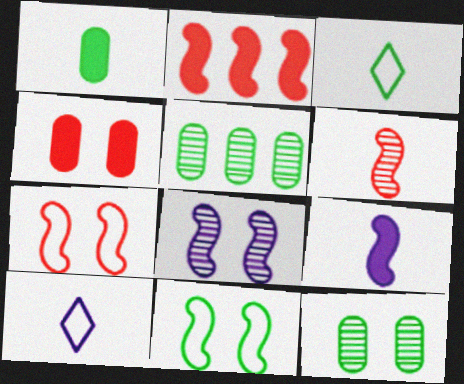[[1, 6, 10], 
[2, 6, 7], 
[2, 10, 12]]